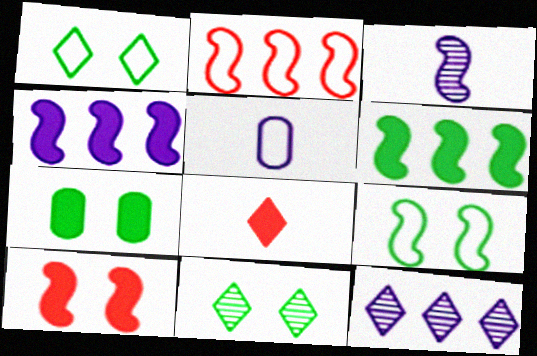[[1, 2, 5], 
[1, 8, 12], 
[4, 7, 8], 
[7, 9, 11]]